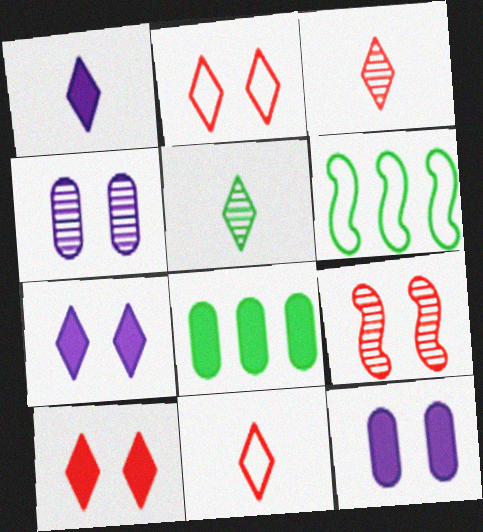[[1, 5, 11], 
[3, 6, 12]]